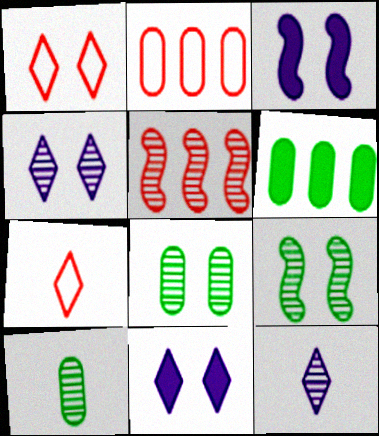[[1, 3, 8], 
[4, 5, 10], 
[5, 8, 12]]